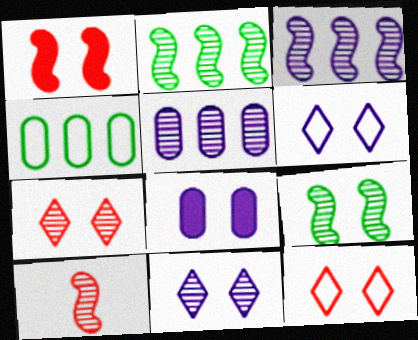[[3, 9, 10], 
[8, 9, 12]]